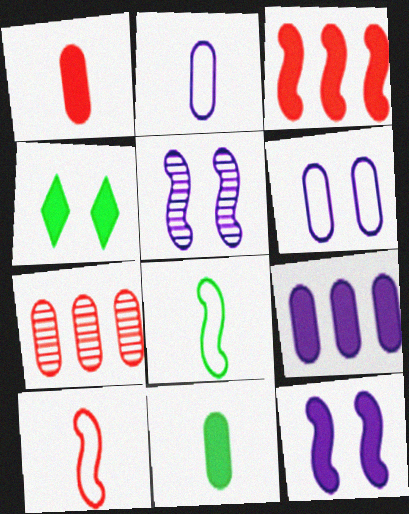[[3, 5, 8], 
[6, 7, 11]]